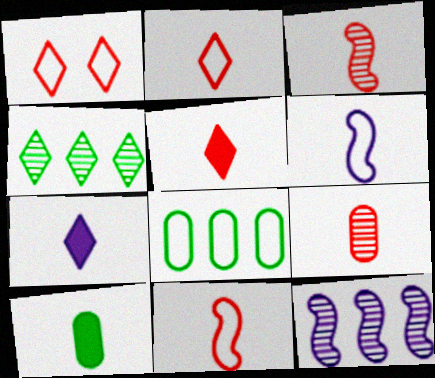[[1, 4, 7], 
[1, 6, 8], 
[1, 10, 12], 
[5, 9, 11]]